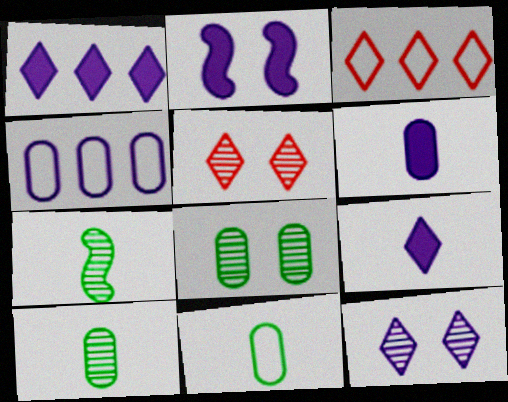[[1, 2, 6], 
[2, 3, 10]]